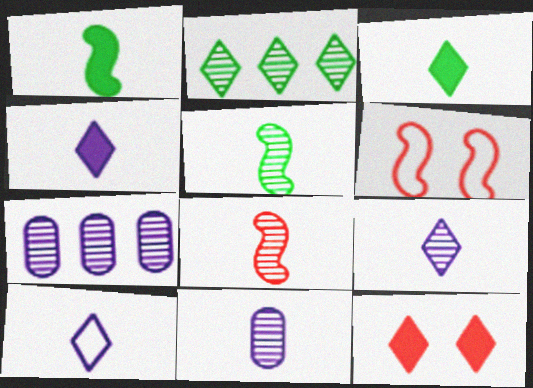[[2, 10, 12], 
[3, 6, 7], 
[4, 9, 10]]